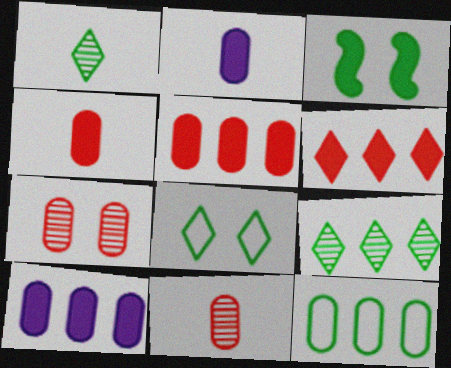[[1, 3, 12], 
[2, 3, 6], 
[2, 7, 12]]